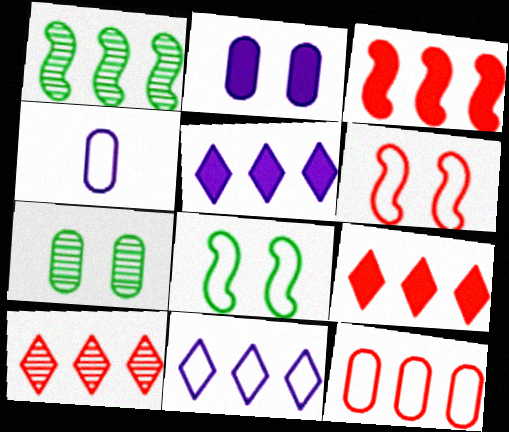[[1, 5, 12], 
[3, 10, 12]]